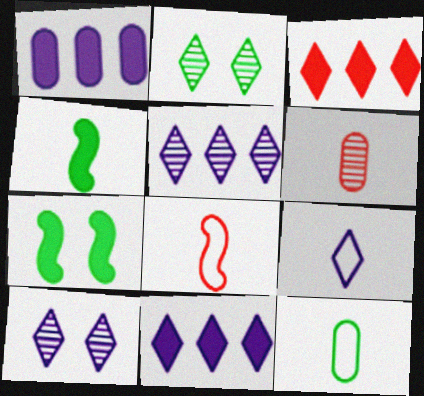[[1, 2, 8], 
[2, 3, 9], 
[4, 6, 9], 
[8, 9, 12], 
[9, 10, 11]]